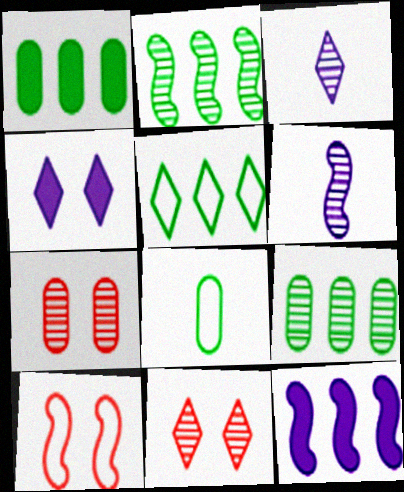[[1, 2, 5], 
[1, 3, 10], 
[2, 3, 7], 
[6, 9, 11], 
[8, 11, 12]]